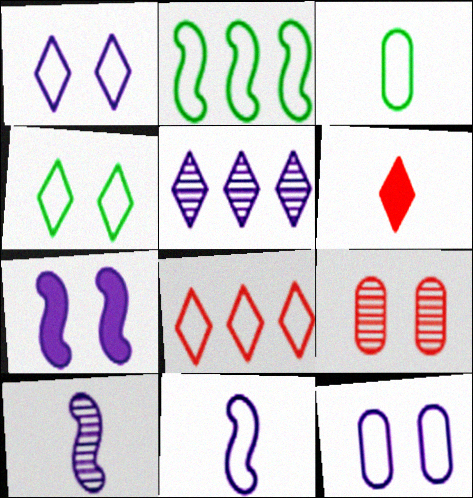[[2, 3, 4], 
[3, 6, 10], 
[4, 5, 6], 
[4, 7, 9]]